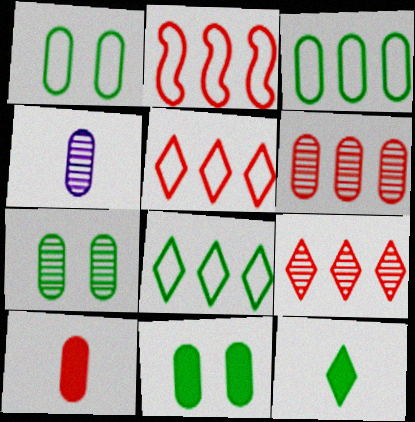[[1, 7, 11], 
[4, 6, 7]]